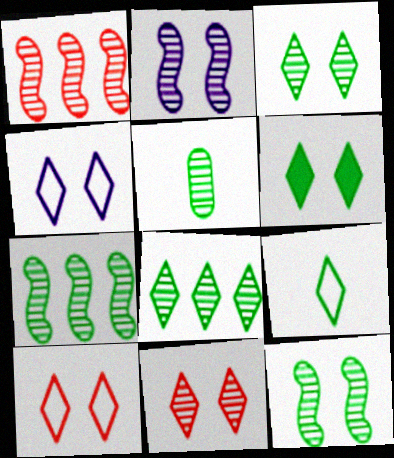[[3, 5, 7], 
[4, 6, 11], 
[5, 8, 12], 
[6, 8, 9]]